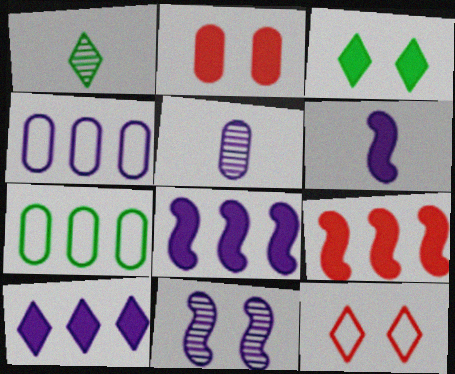[[1, 10, 12], 
[2, 5, 7]]